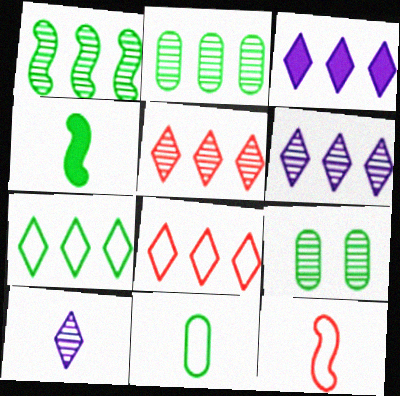[[3, 5, 7], 
[3, 9, 12], 
[4, 7, 9]]